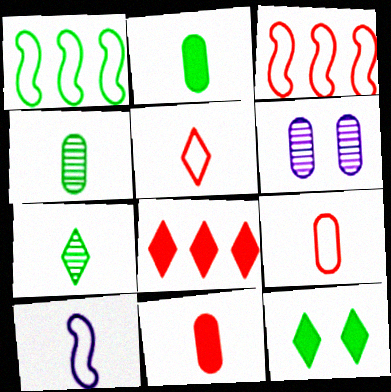[[1, 4, 12], 
[7, 10, 11]]